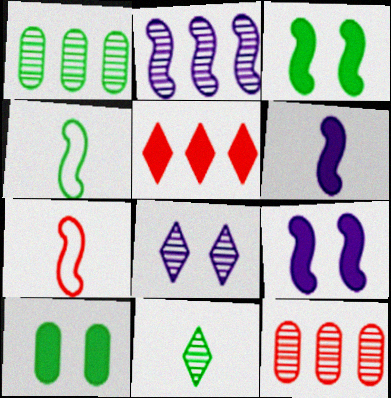[[2, 3, 7], 
[5, 6, 10]]